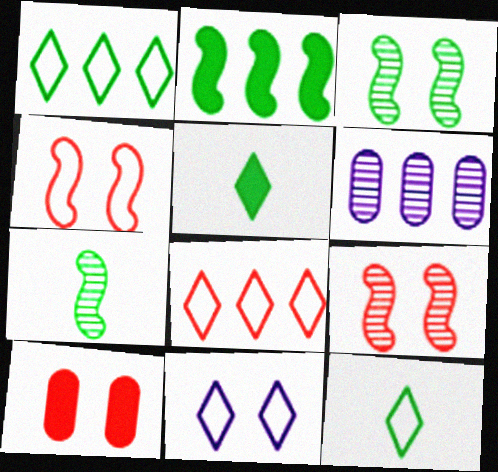[[2, 6, 8], 
[3, 10, 11], 
[4, 5, 6], 
[8, 11, 12]]